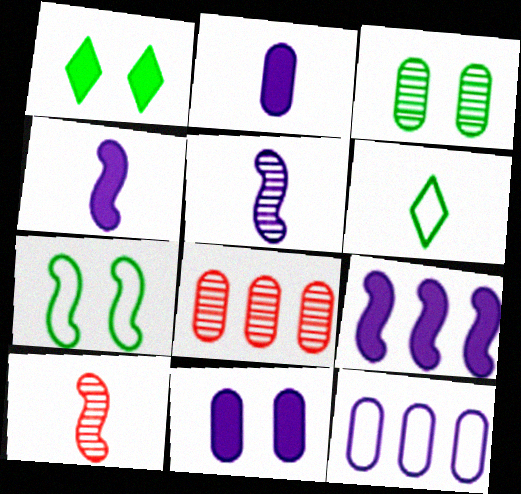[[1, 3, 7], 
[1, 10, 12], 
[2, 6, 10], 
[7, 9, 10]]